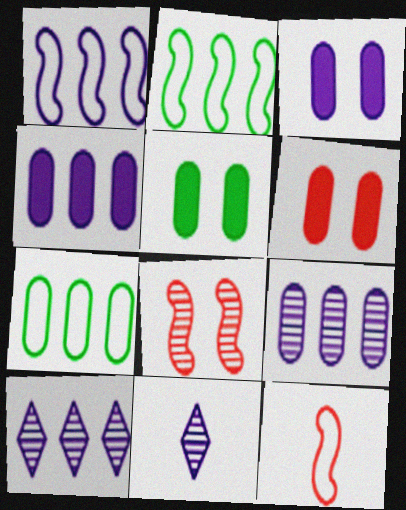[[1, 3, 11], 
[1, 4, 10], 
[2, 6, 11], 
[3, 5, 6], 
[5, 10, 12]]